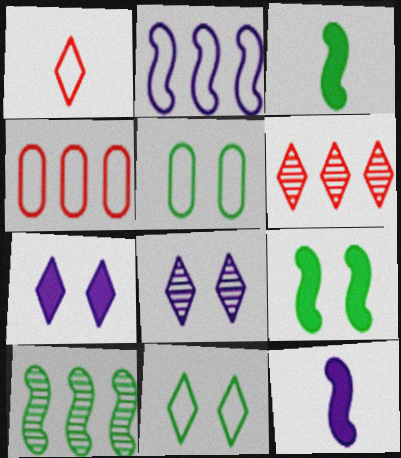[[1, 2, 5], 
[3, 4, 8], 
[5, 6, 12]]